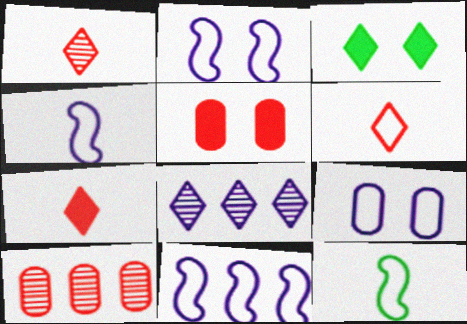[[1, 6, 7], 
[2, 4, 11], 
[3, 4, 10], 
[3, 6, 8], 
[5, 8, 12]]